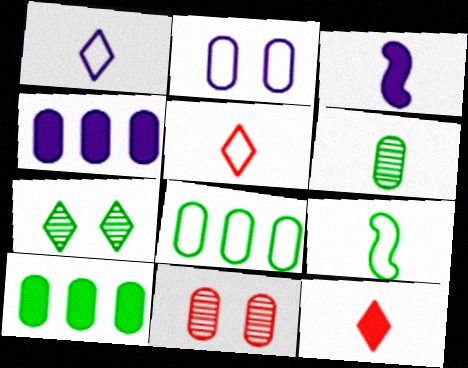[[3, 5, 6], 
[7, 9, 10]]